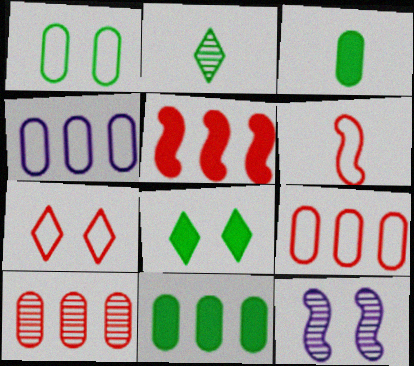[[2, 10, 12], 
[4, 10, 11], 
[6, 7, 9]]